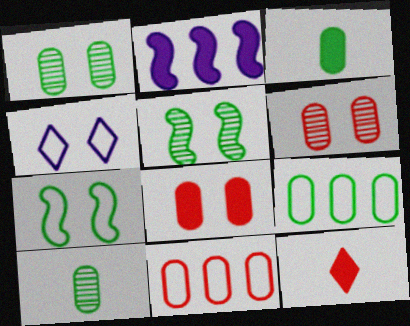[[1, 3, 9], 
[4, 5, 8]]